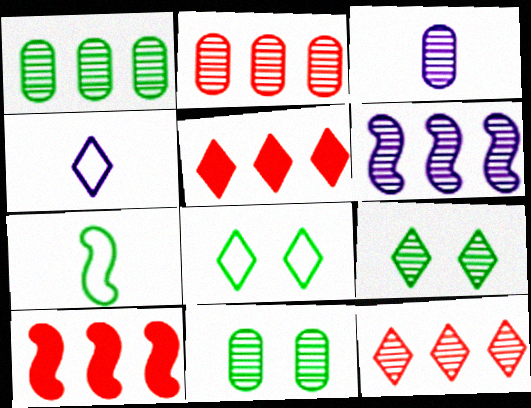[[1, 6, 12], 
[2, 3, 11], 
[3, 8, 10], 
[4, 5, 9], 
[4, 10, 11]]